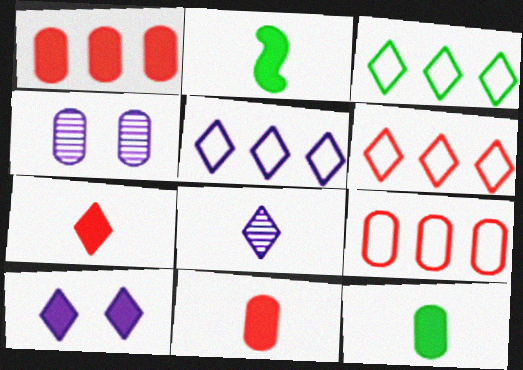[[1, 2, 10], 
[2, 4, 6], 
[3, 5, 6], 
[4, 9, 12], 
[5, 8, 10]]